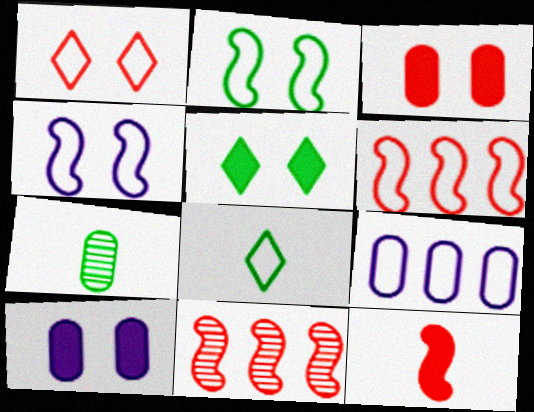[[3, 7, 9], 
[8, 10, 11]]